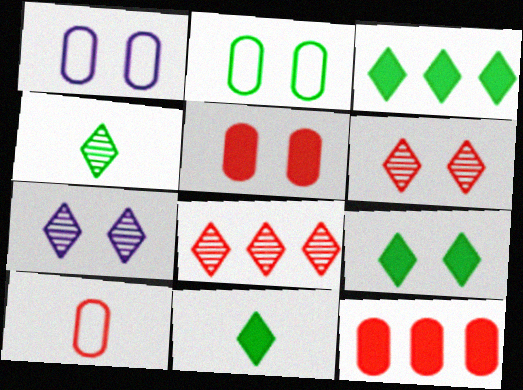[[3, 9, 11], 
[4, 7, 8]]